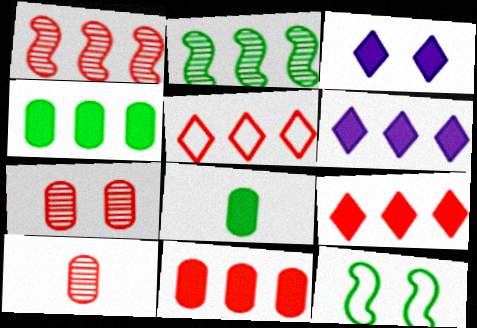[[1, 5, 11], 
[3, 7, 12], 
[6, 10, 12]]